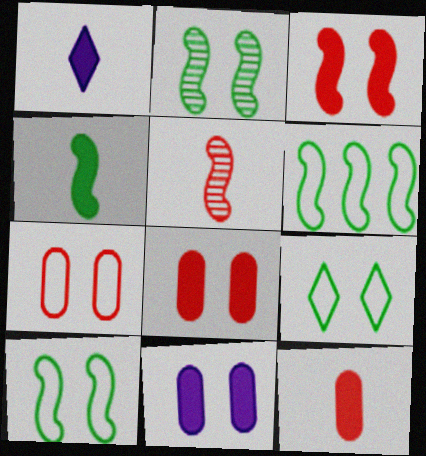[[1, 4, 12], 
[2, 4, 6]]